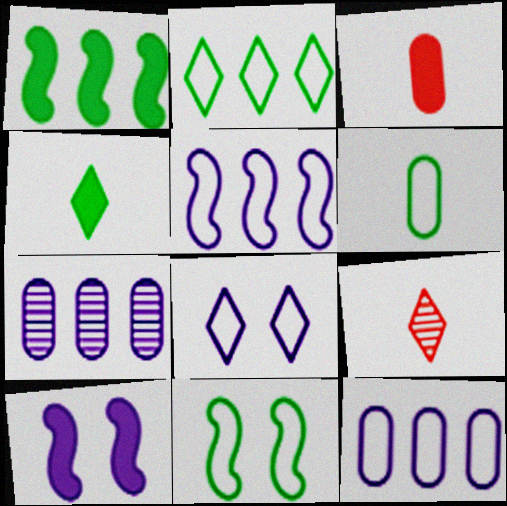[[2, 6, 11]]